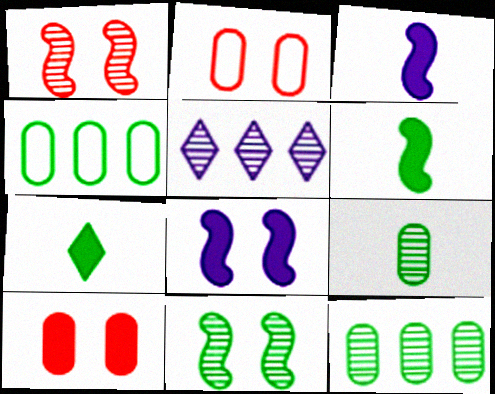[[1, 5, 9], 
[2, 5, 6], 
[4, 7, 11]]